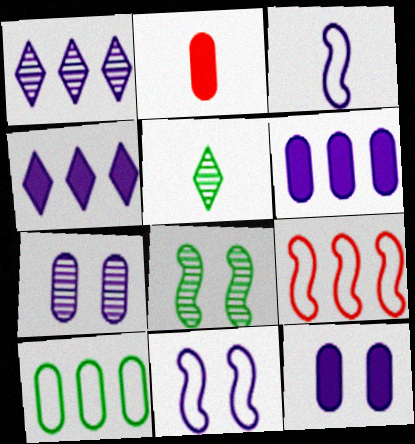[[1, 3, 12], 
[2, 3, 5], 
[2, 7, 10], 
[3, 4, 7], 
[5, 9, 12]]